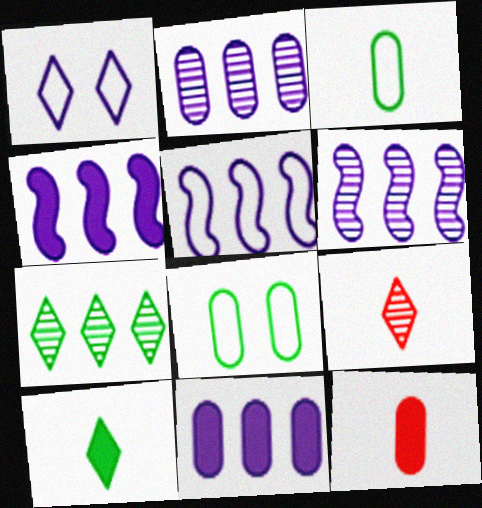[[2, 8, 12], 
[4, 5, 6], 
[4, 8, 9]]